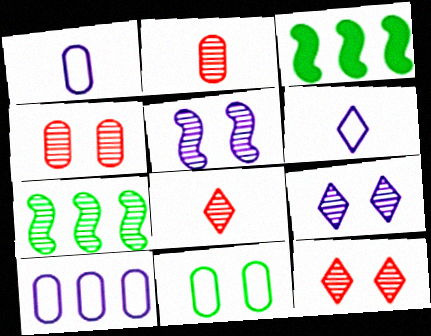[[1, 3, 12], 
[2, 7, 9], 
[3, 4, 6]]